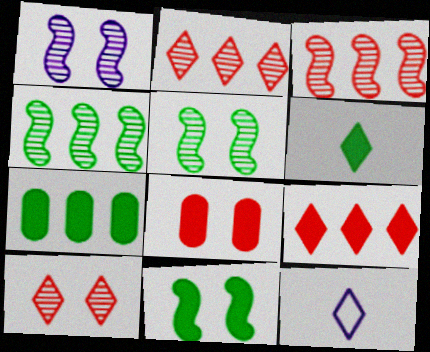[[4, 8, 12], 
[6, 7, 11]]